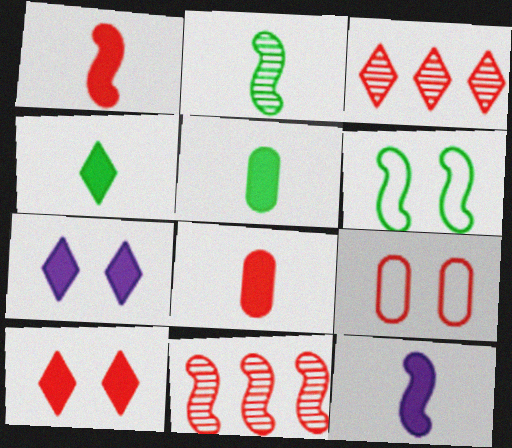[[1, 3, 9], 
[4, 8, 12], 
[6, 11, 12]]